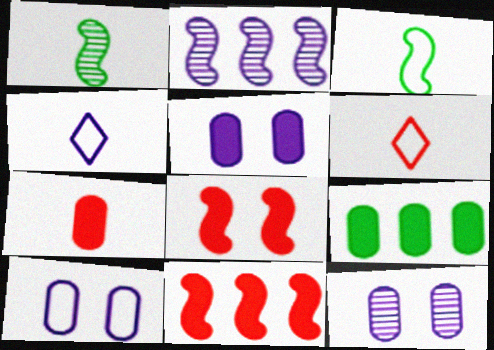[[1, 4, 7], 
[2, 3, 8], 
[2, 4, 5], 
[5, 7, 9], 
[5, 10, 12]]